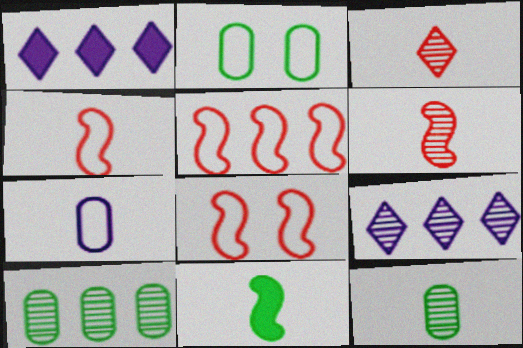[[1, 2, 6], 
[1, 5, 10], 
[1, 8, 12], 
[3, 7, 11], 
[4, 5, 8]]